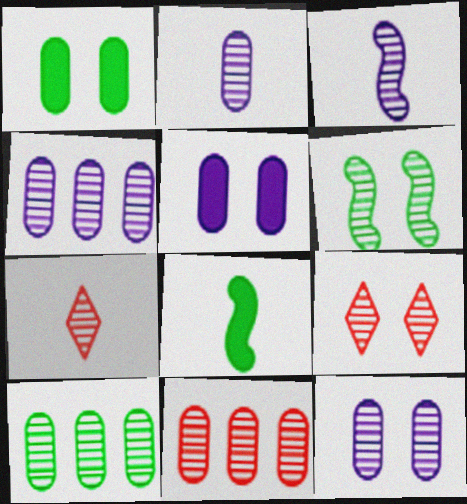[[2, 4, 12], 
[3, 9, 10], 
[4, 6, 7], 
[4, 10, 11], 
[6, 9, 12]]